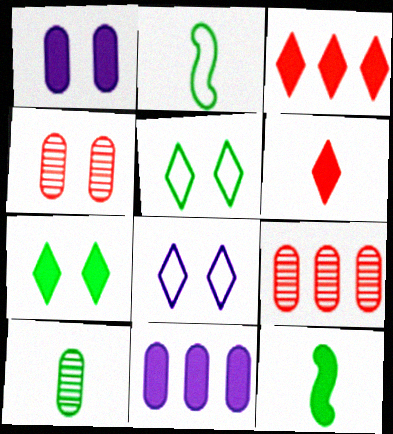[[1, 3, 12], 
[8, 9, 12]]